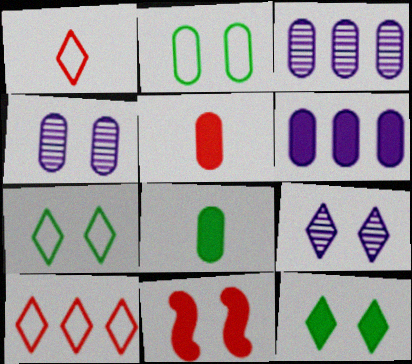[[2, 3, 5], 
[2, 9, 11], 
[4, 7, 11]]